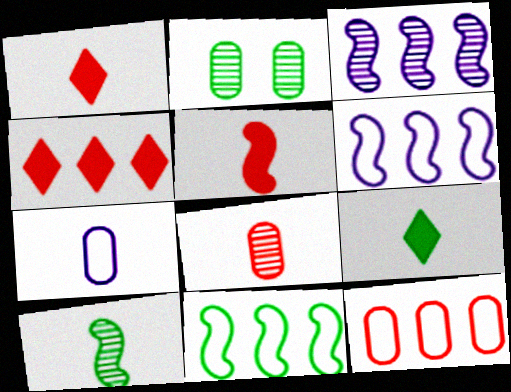[[1, 2, 6], 
[1, 7, 10], 
[2, 9, 11]]